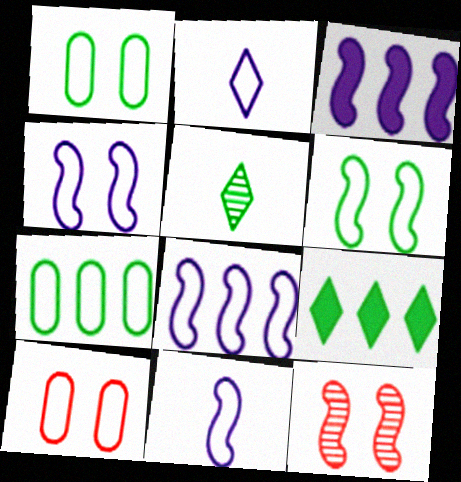[[3, 5, 10], 
[4, 8, 11]]